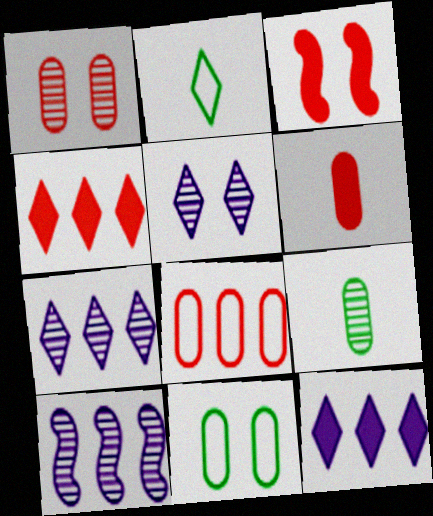[[1, 6, 8], 
[2, 4, 5], 
[3, 4, 6], 
[3, 5, 11]]